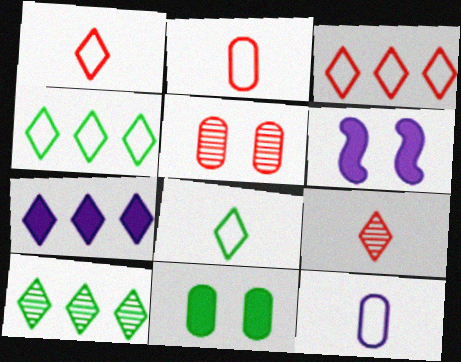[[2, 6, 10], 
[3, 7, 10]]